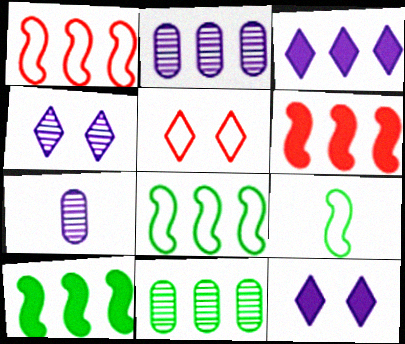[[1, 3, 11], 
[5, 7, 10]]